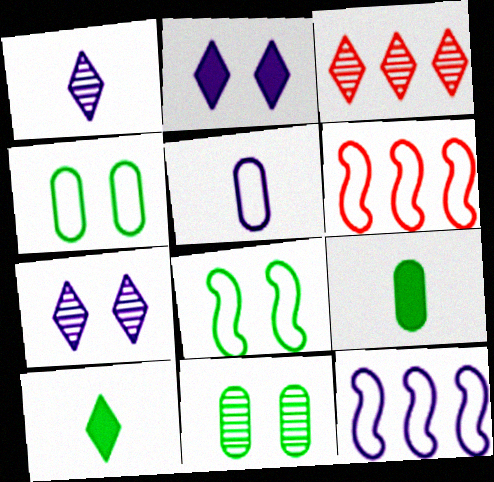[[6, 7, 9]]